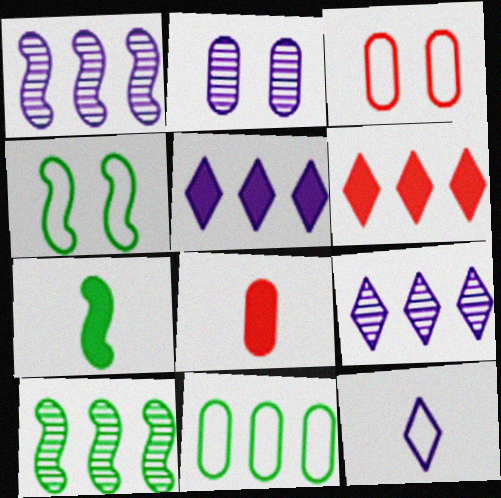[[1, 6, 11], 
[2, 8, 11], 
[3, 7, 9], 
[4, 7, 10], 
[4, 8, 9]]